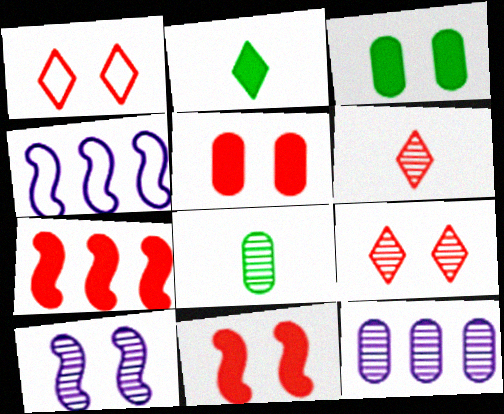[[1, 3, 10], 
[3, 4, 6]]